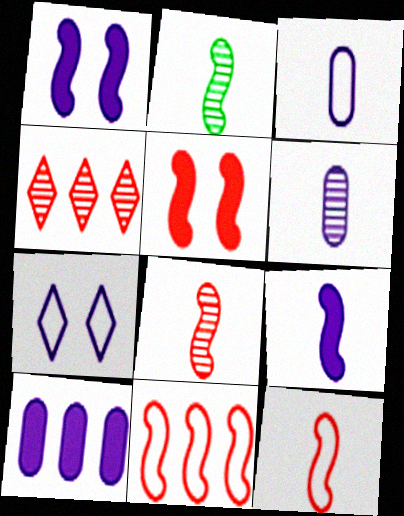[[1, 2, 11], 
[2, 9, 12], 
[5, 8, 11]]